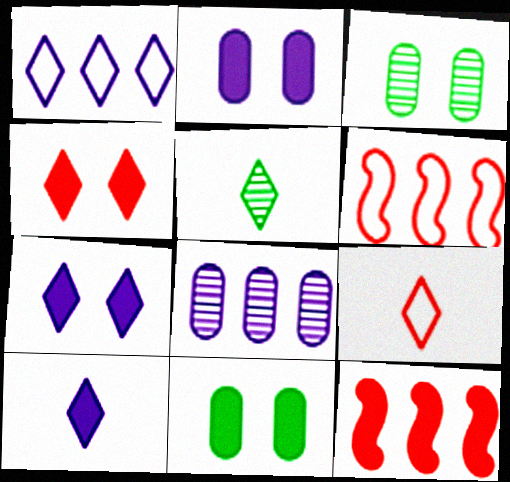[[1, 4, 5], 
[2, 5, 6], 
[3, 6, 10], 
[5, 9, 10], 
[10, 11, 12]]